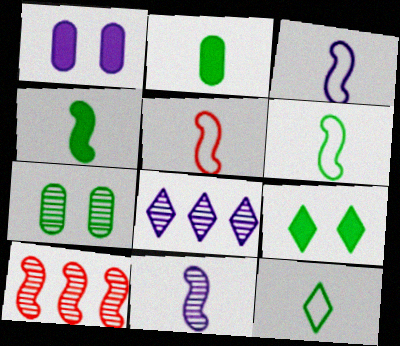[[1, 3, 8], 
[1, 10, 12], 
[3, 5, 6], 
[4, 5, 11]]